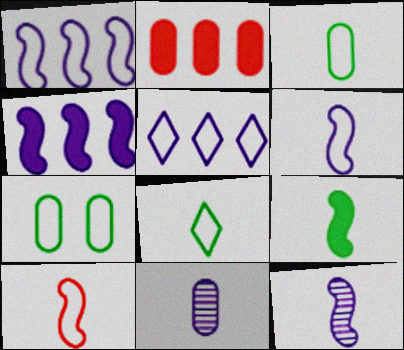[[2, 7, 11], 
[5, 7, 10], 
[9, 10, 12]]